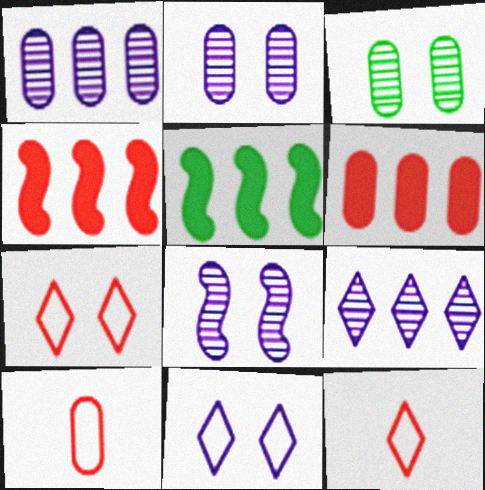[[2, 5, 12]]